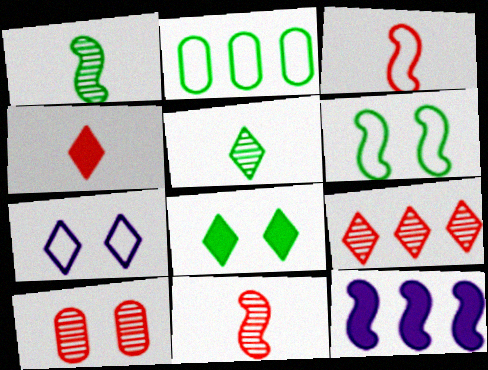[[1, 2, 8], 
[2, 3, 7], 
[2, 9, 12], 
[6, 11, 12], 
[9, 10, 11]]